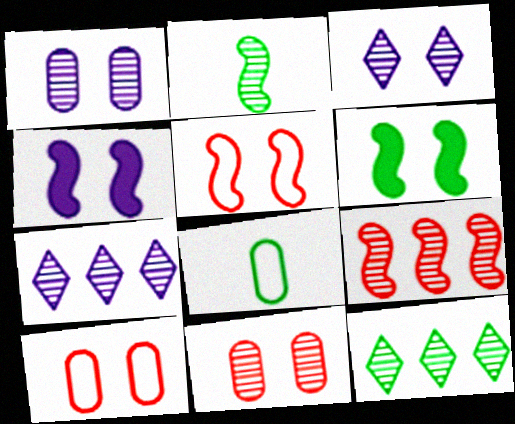[[2, 7, 11], 
[3, 6, 10], 
[6, 8, 12]]